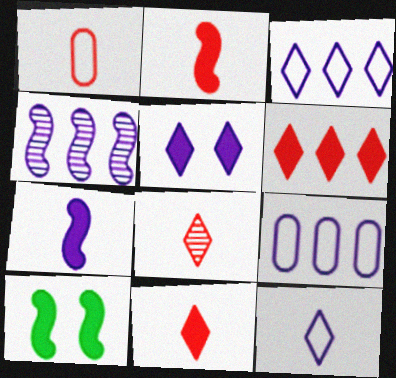[[1, 2, 8], 
[8, 9, 10]]